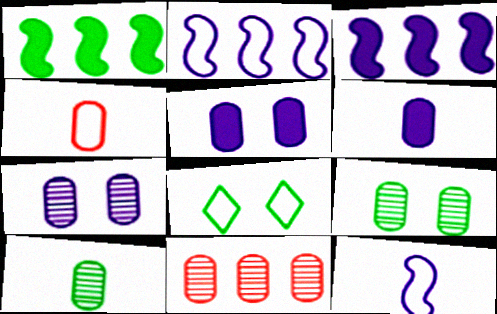[[1, 8, 10], 
[2, 4, 8], 
[4, 6, 10], 
[7, 10, 11]]